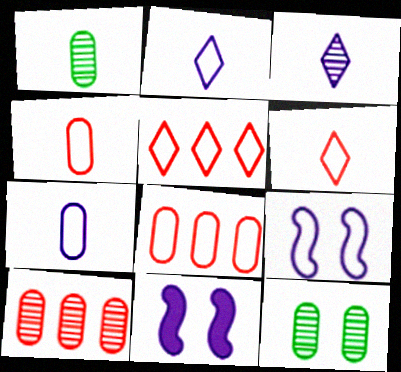[[1, 5, 11]]